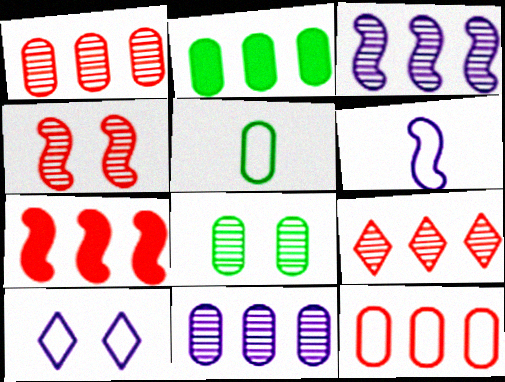[[2, 5, 8], 
[2, 11, 12], 
[7, 9, 12]]